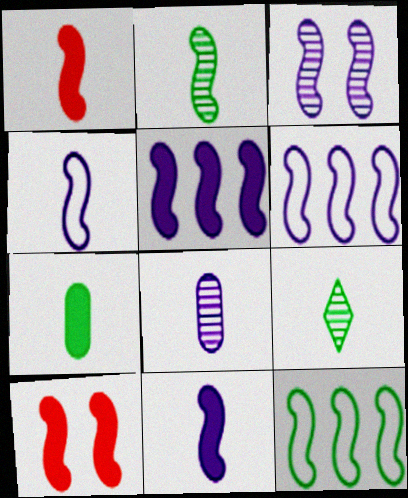[[1, 2, 4], 
[1, 3, 12], 
[2, 6, 10], 
[3, 4, 5], 
[3, 6, 11]]